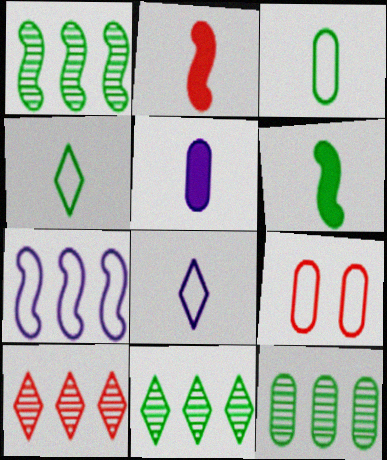[[1, 11, 12], 
[2, 9, 10], 
[4, 7, 9], 
[5, 9, 12]]